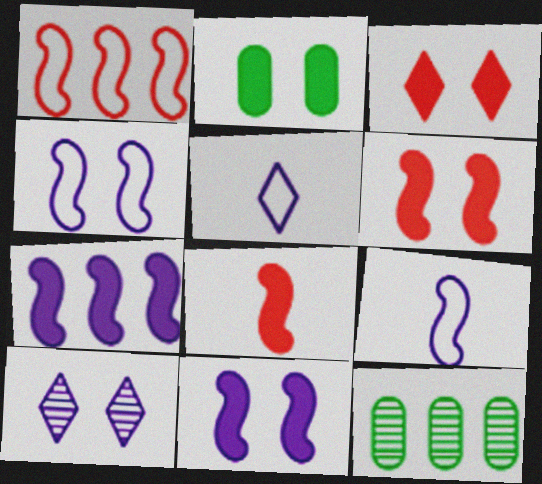[[2, 3, 11], 
[3, 9, 12], 
[5, 6, 12]]